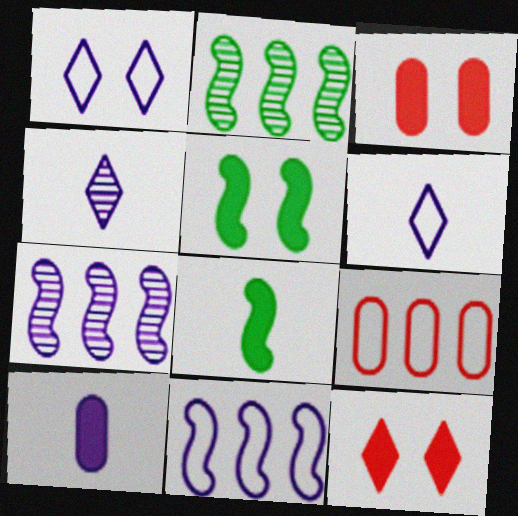[[1, 7, 10], 
[2, 3, 6], 
[4, 5, 9]]